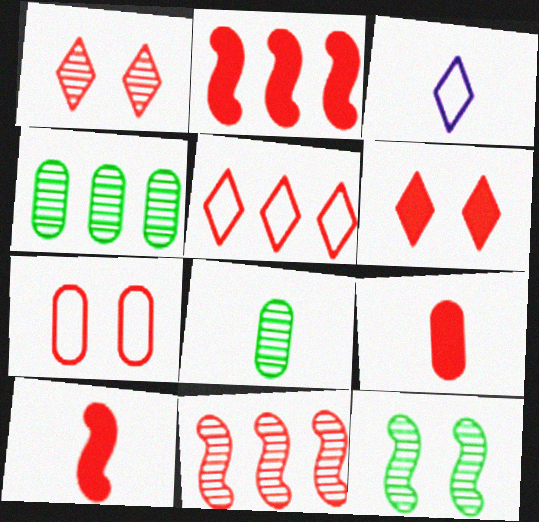[[2, 6, 9], 
[3, 8, 10]]